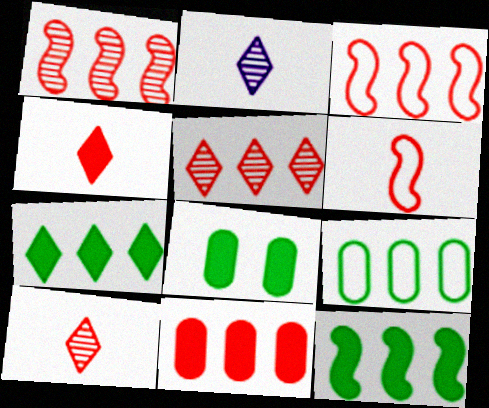[[2, 3, 8], 
[3, 5, 11]]